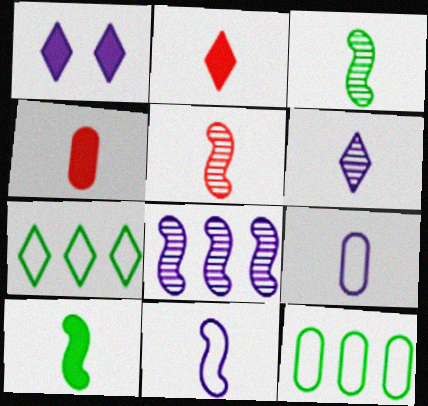[[1, 5, 12], 
[1, 8, 9], 
[2, 3, 9], 
[5, 10, 11]]